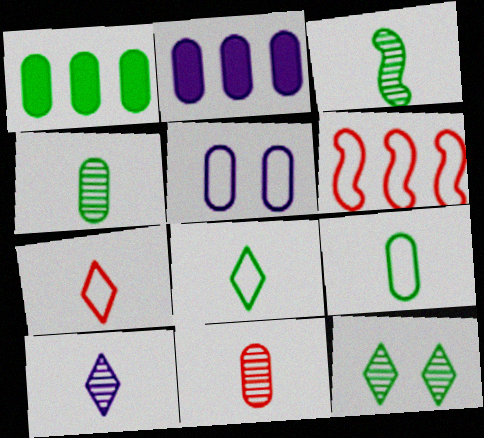[[1, 5, 11], 
[3, 10, 11], 
[5, 6, 8]]